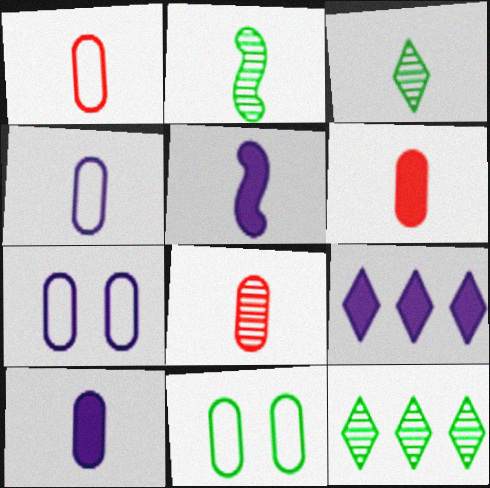[[1, 3, 5], 
[1, 6, 8]]